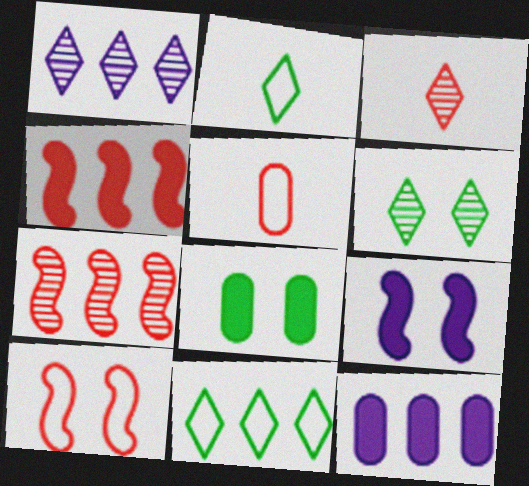[[1, 3, 6], 
[7, 11, 12]]